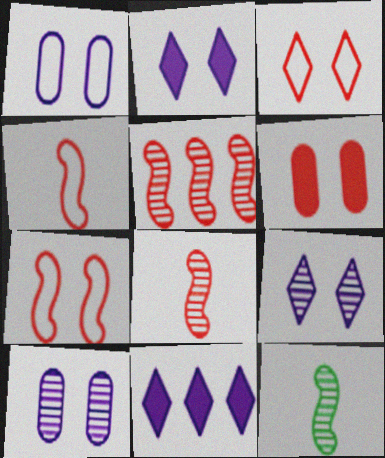[]